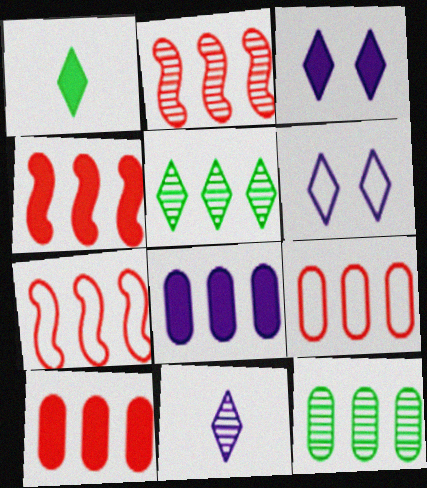[[2, 4, 7], 
[5, 7, 8], 
[8, 9, 12]]